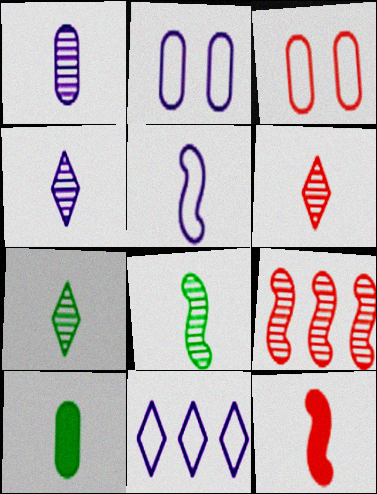[[1, 6, 8], 
[2, 5, 11], 
[4, 6, 7], 
[5, 6, 10], 
[5, 8, 12]]